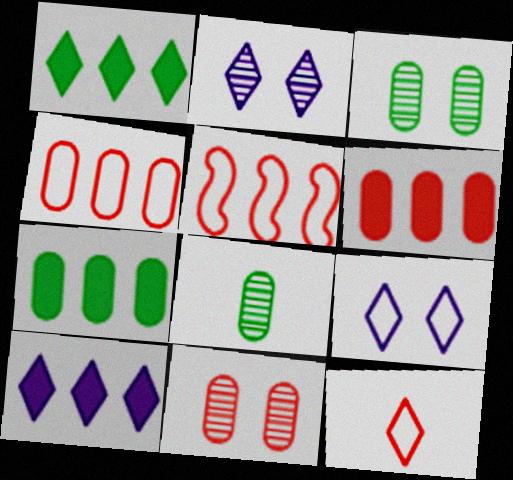[[1, 2, 12]]